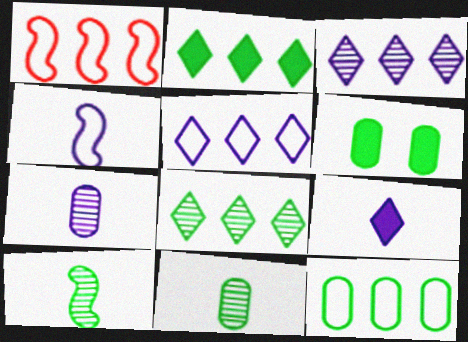[[1, 5, 12], 
[4, 7, 9], 
[6, 11, 12]]